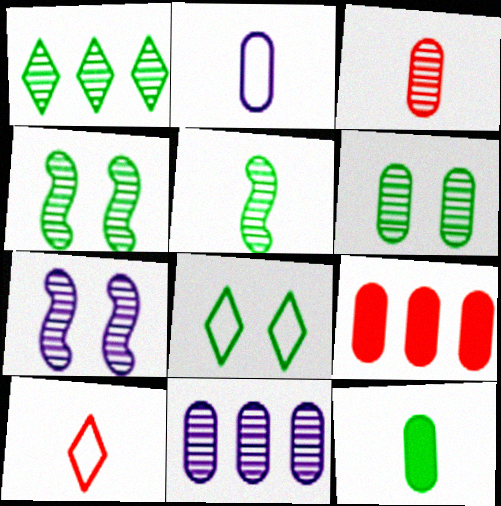[[1, 3, 7], 
[1, 5, 6], 
[2, 3, 12], 
[2, 6, 9], 
[3, 6, 11]]